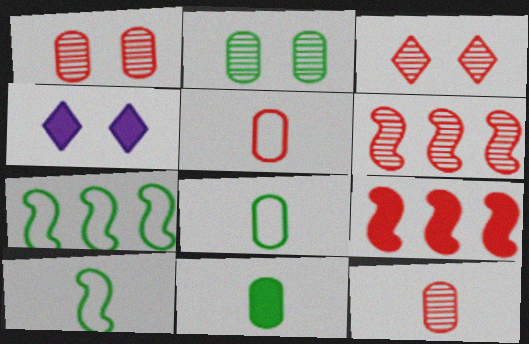[[3, 5, 9], 
[3, 6, 12], 
[4, 6, 8], 
[4, 7, 12], 
[4, 9, 11]]